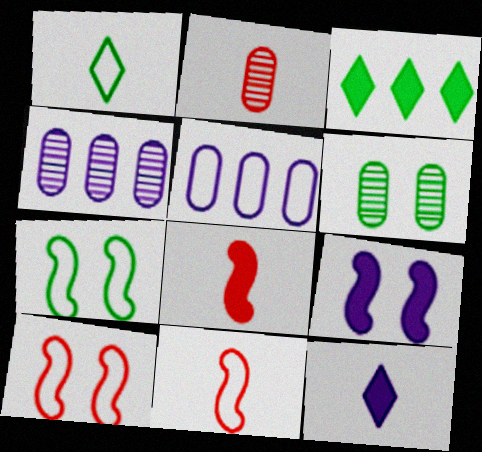[[1, 5, 10], 
[2, 4, 6]]